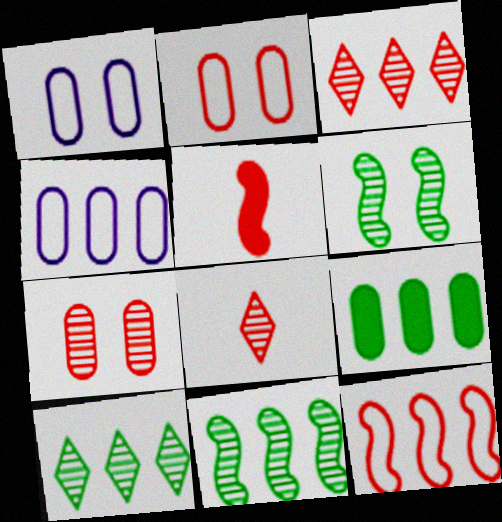[[1, 5, 10], 
[2, 3, 5]]